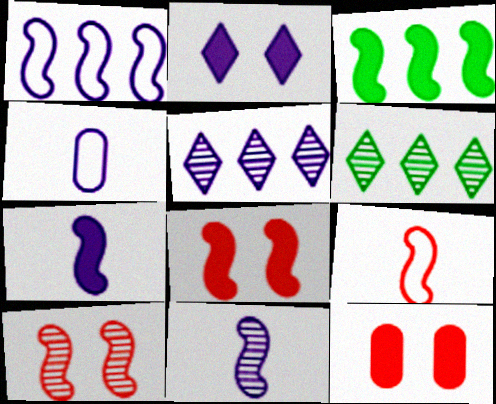[[3, 7, 8], 
[4, 6, 8]]